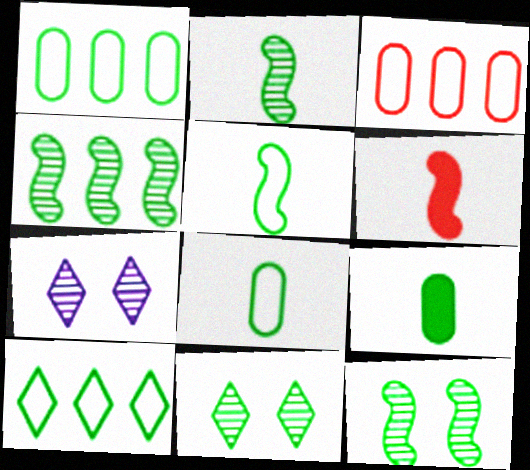[[1, 6, 7], 
[2, 4, 12], 
[9, 10, 12]]